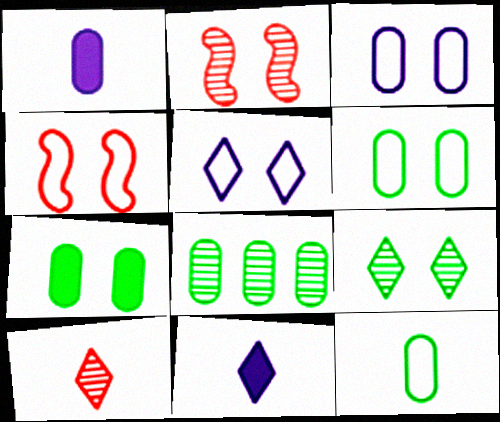[[2, 5, 7], 
[4, 5, 6], 
[4, 8, 11], 
[7, 8, 12]]